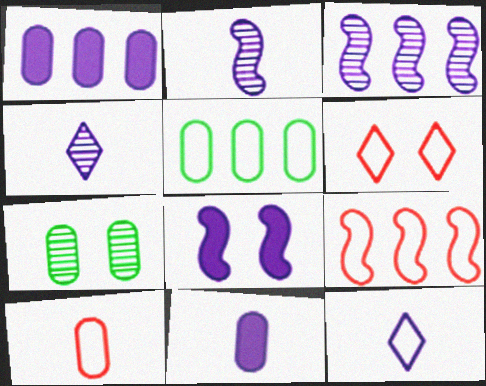[[1, 7, 10], 
[2, 11, 12], 
[6, 7, 8], 
[6, 9, 10]]